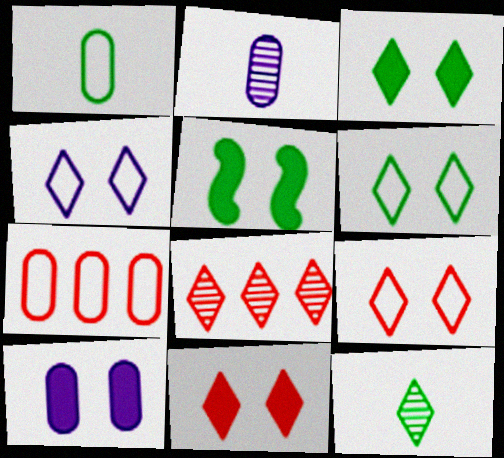[[4, 6, 9], 
[5, 10, 11]]